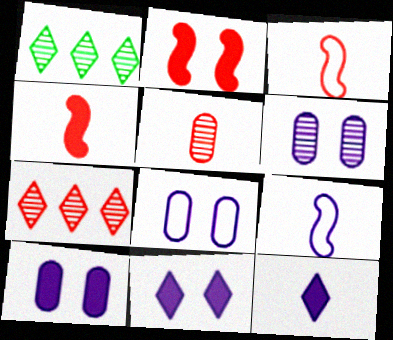[[1, 3, 10], 
[1, 4, 8], 
[6, 8, 10]]